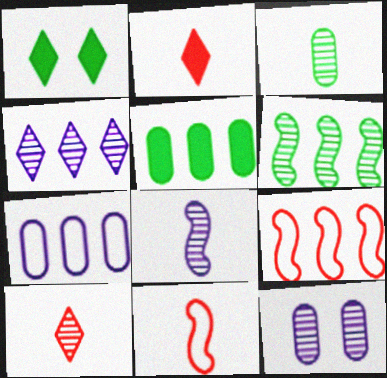[[3, 8, 10], 
[4, 5, 9], 
[4, 8, 12], 
[6, 10, 12]]